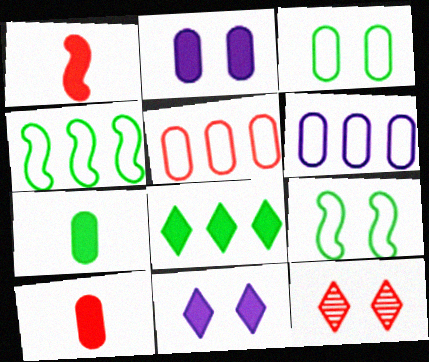[[1, 2, 8], 
[1, 5, 12], 
[2, 9, 12]]